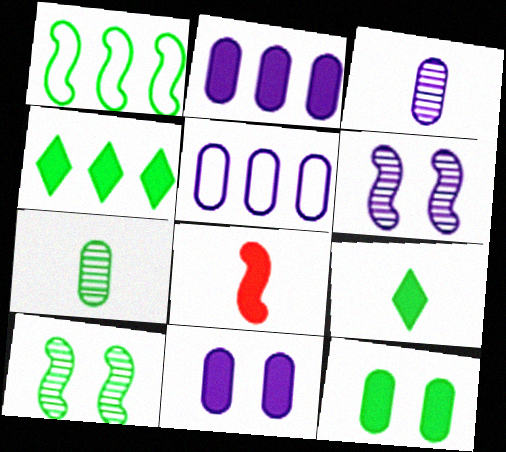[[1, 6, 8], 
[3, 5, 11], 
[4, 8, 11]]